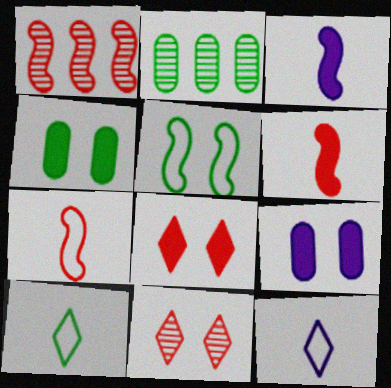[[1, 3, 5], 
[1, 4, 12], 
[1, 9, 10], 
[5, 9, 11]]